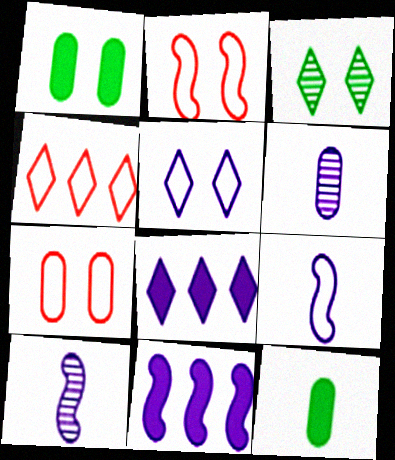[[1, 4, 10], 
[5, 6, 11]]